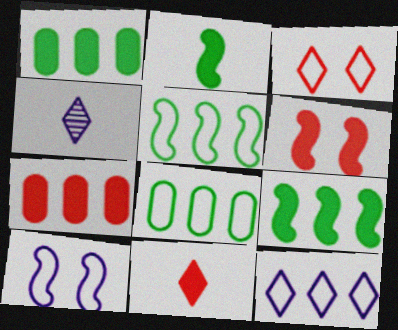[[4, 6, 8], 
[6, 7, 11]]